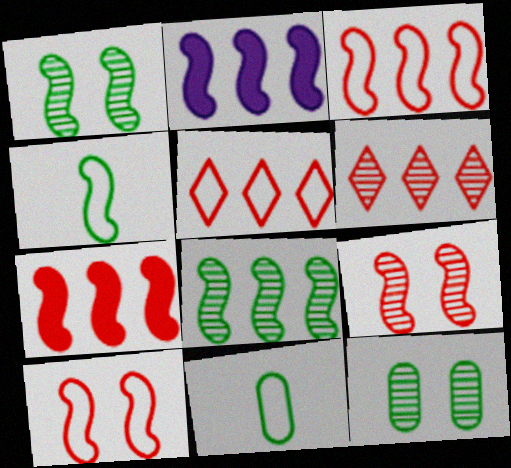[[2, 3, 8], 
[2, 4, 9]]